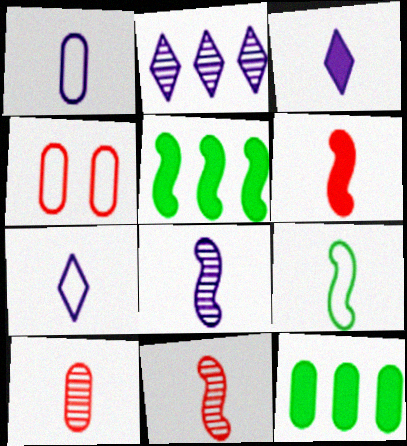[[1, 3, 8], 
[3, 9, 10], 
[6, 8, 9]]